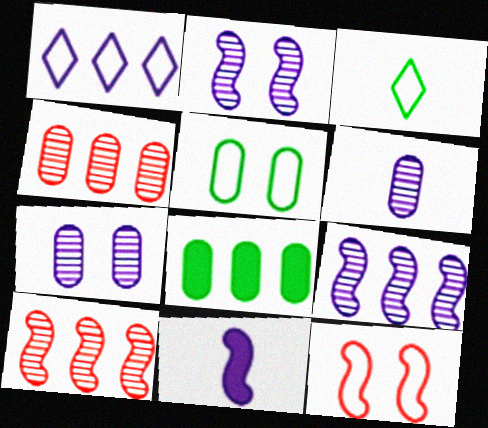[[1, 7, 11], 
[1, 8, 10]]